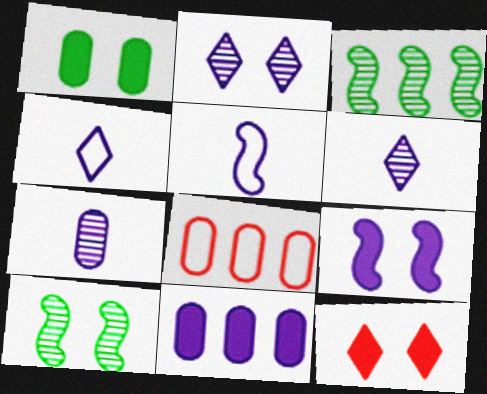[[1, 7, 8], 
[1, 9, 12], 
[2, 5, 11]]